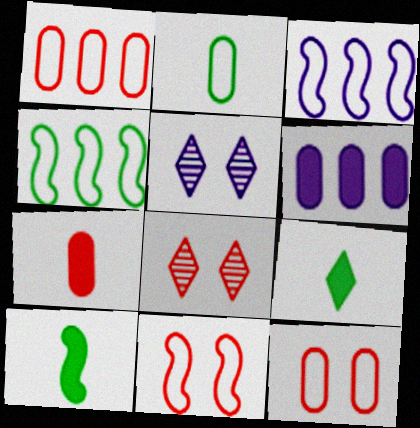[[1, 5, 10], 
[4, 5, 7]]